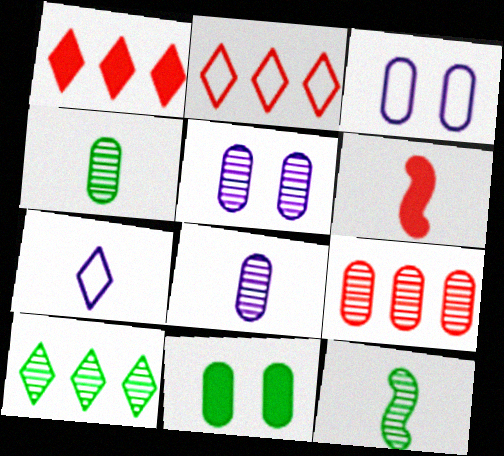[[1, 3, 12], 
[3, 6, 10], 
[4, 5, 9], 
[4, 6, 7]]